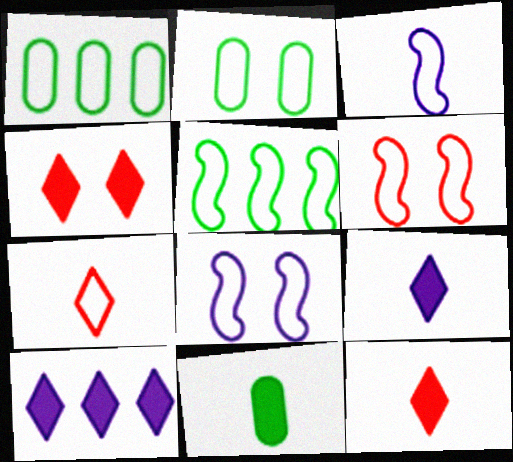[[1, 7, 8], 
[3, 5, 6]]